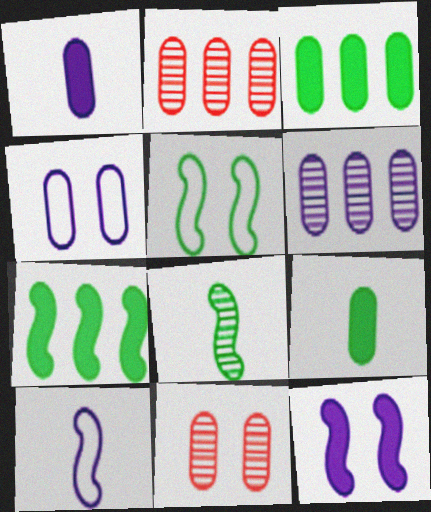[[1, 4, 6], 
[2, 4, 9], 
[5, 7, 8]]